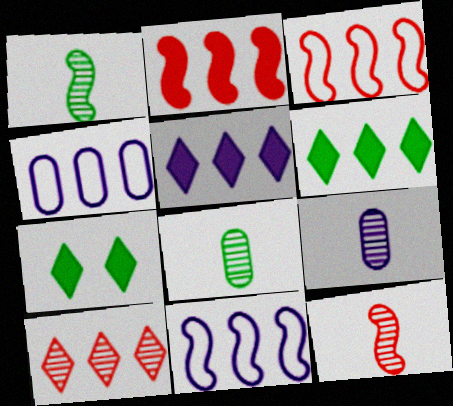[[3, 7, 9], 
[4, 7, 12]]